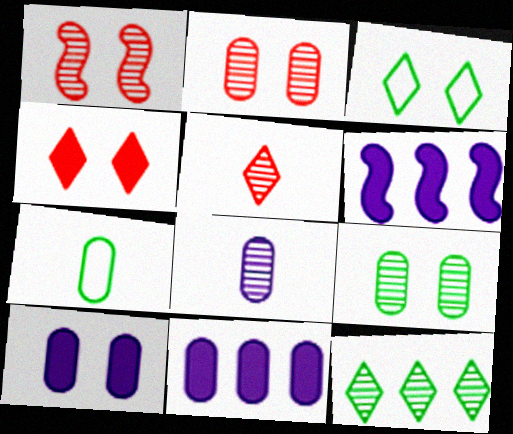[[1, 3, 10], 
[1, 8, 12], 
[2, 7, 11]]